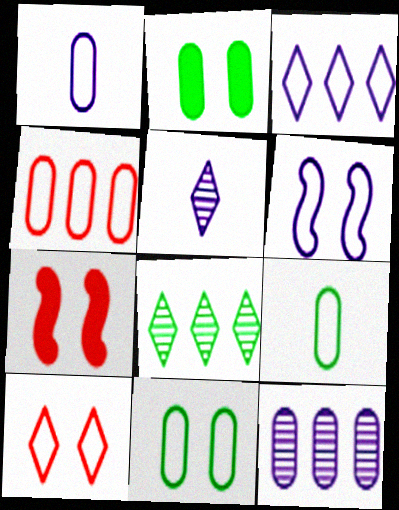[[1, 3, 6], 
[1, 4, 11], 
[1, 7, 8], 
[6, 10, 11]]